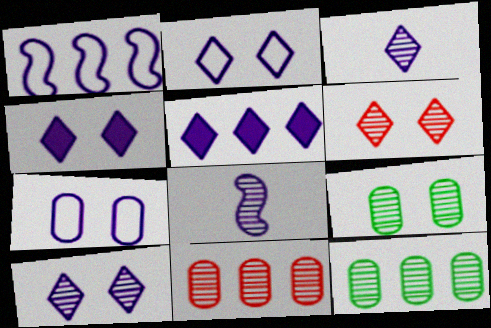[[2, 3, 5], 
[2, 4, 10], 
[5, 7, 8], 
[6, 8, 12]]